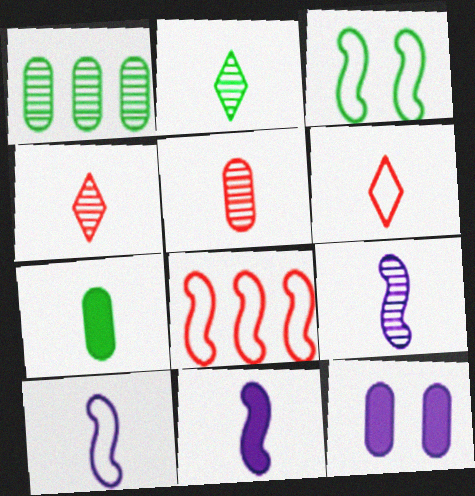[[2, 5, 9], 
[2, 8, 12], 
[3, 8, 10], 
[4, 7, 10], 
[6, 7, 9], 
[9, 10, 11]]